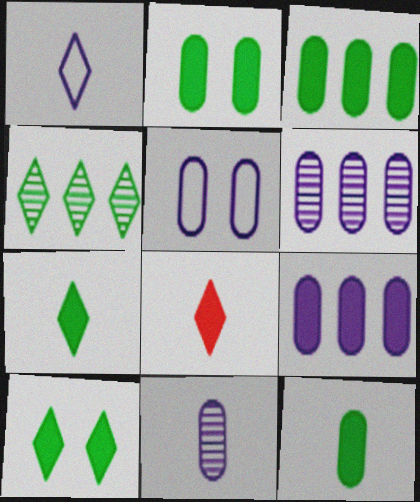[[2, 3, 12], 
[5, 9, 11]]